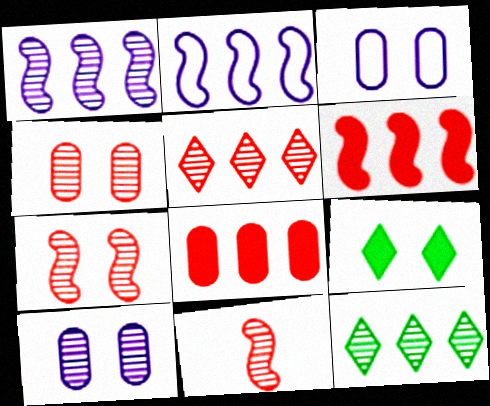[[2, 8, 12], 
[3, 7, 9], 
[4, 5, 11], 
[10, 11, 12]]